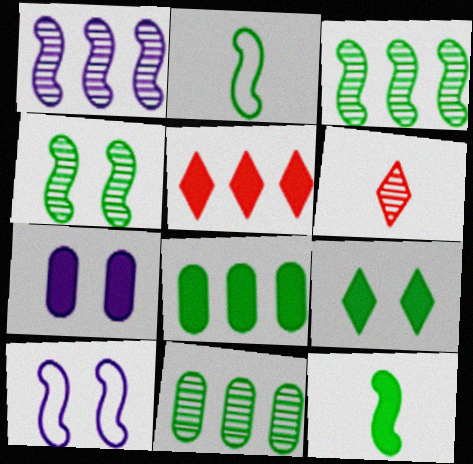[[2, 9, 11], 
[5, 7, 12], 
[6, 8, 10], 
[8, 9, 12]]